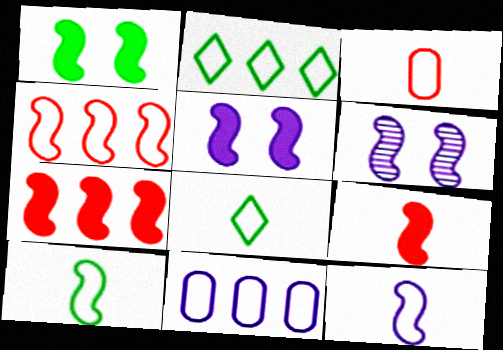[[2, 4, 11], 
[3, 8, 12], 
[6, 7, 10]]